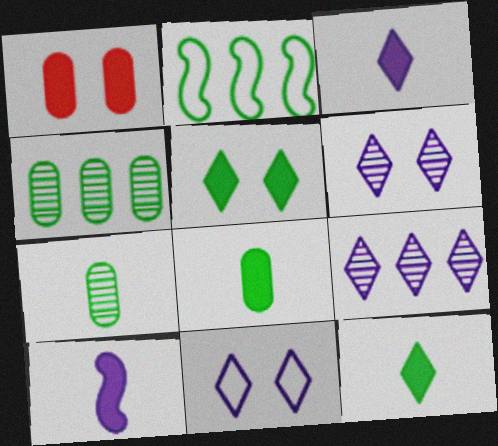[[2, 5, 7], 
[3, 9, 11]]